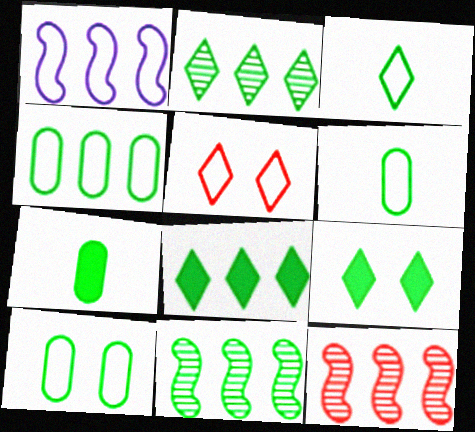[[1, 5, 6], 
[2, 3, 9], 
[4, 6, 10], 
[4, 8, 11], 
[6, 9, 11]]